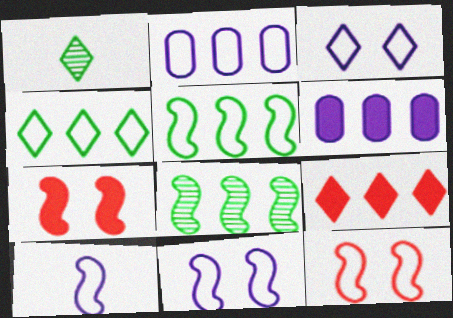[[1, 2, 7], 
[1, 3, 9], 
[1, 6, 12], 
[2, 3, 10], 
[2, 8, 9], 
[5, 10, 12], 
[7, 8, 10]]